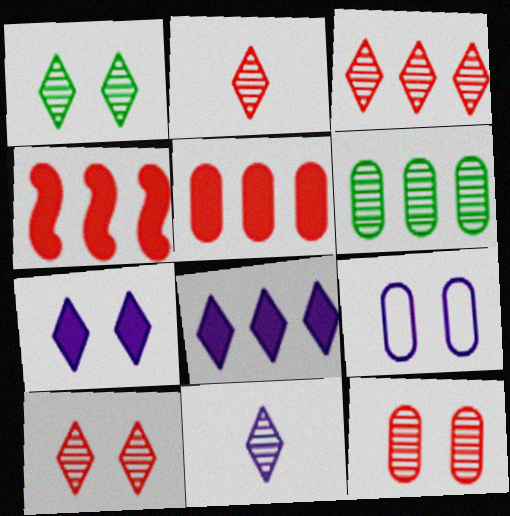[[1, 3, 11], 
[2, 3, 10]]